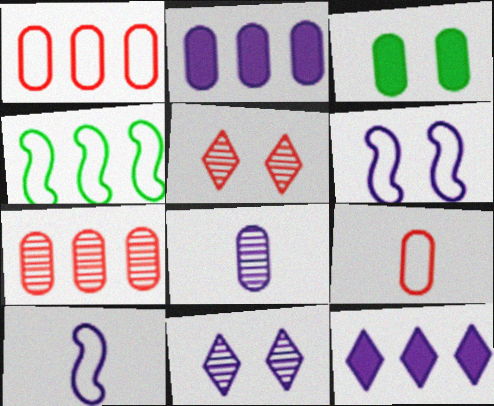[[1, 3, 8], 
[2, 10, 11], 
[3, 5, 6], 
[4, 7, 12], 
[6, 8, 12]]